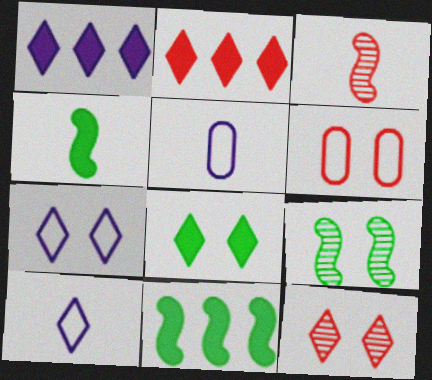[[2, 3, 6], 
[2, 5, 9], 
[5, 11, 12], 
[7, 8, 12]]